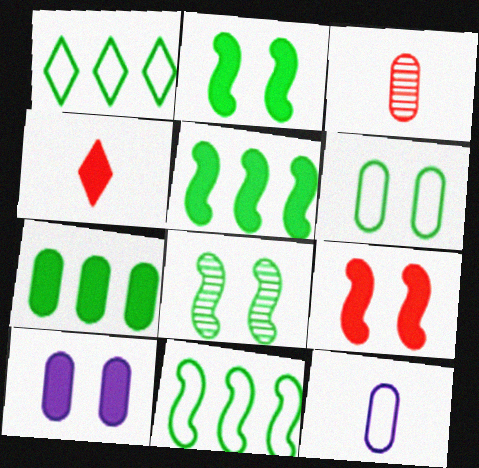[[4, 5, 10]]